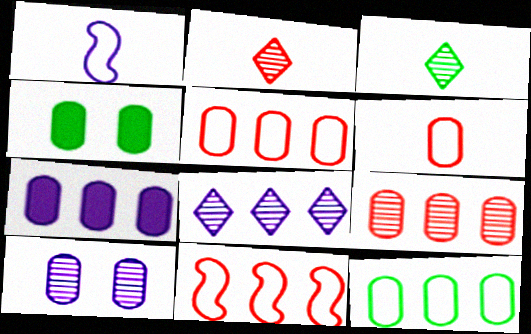[[7, 9, 12]]